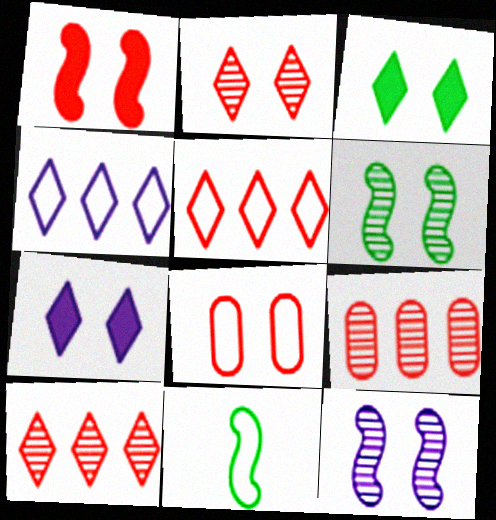[[1, 2, 8], 
[3, 8, 12], 
[4, 8, 11], 
[6, 7, 8], 
[7, 9, 11]]